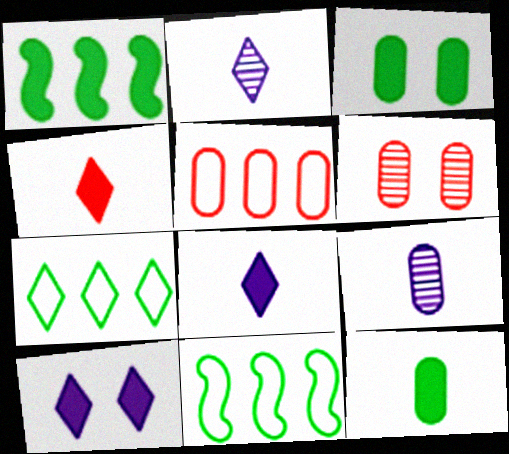[[3, 5, 9], 
[6, 8, 11]]